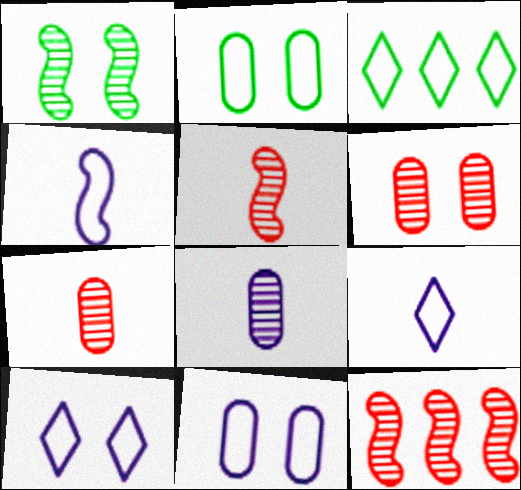[]